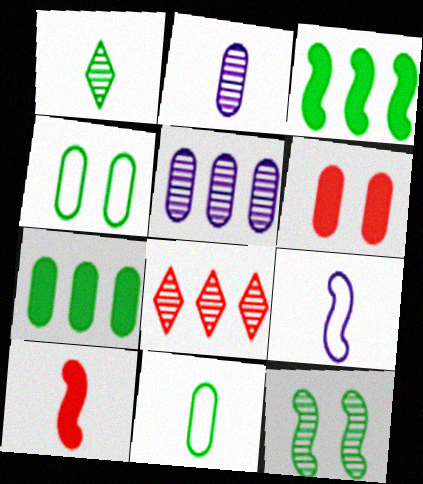[[1, 3, 4], 
[2, 8, 12], 
[5, 6, 11]]